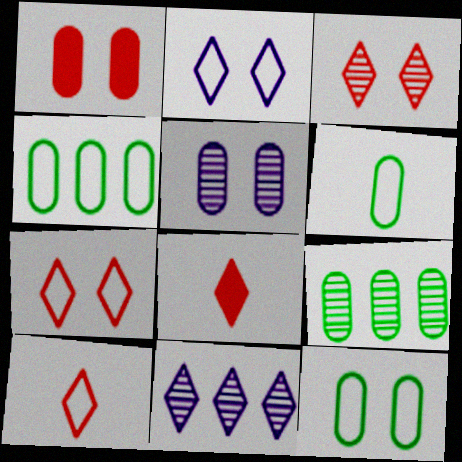[[1, 5, 12], 
[4, 6, 12]]